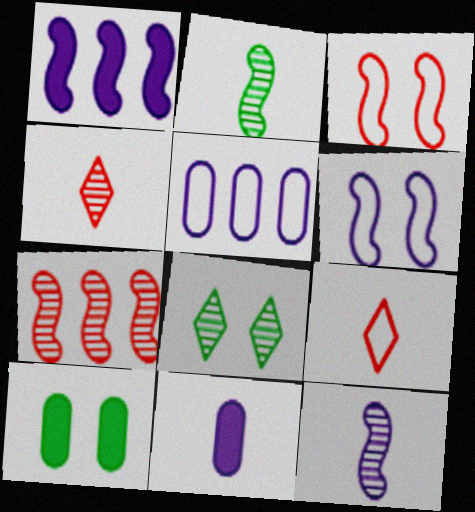[[1, 2, 3], 
[1, 6, 12], 
[2, 9, 11]]